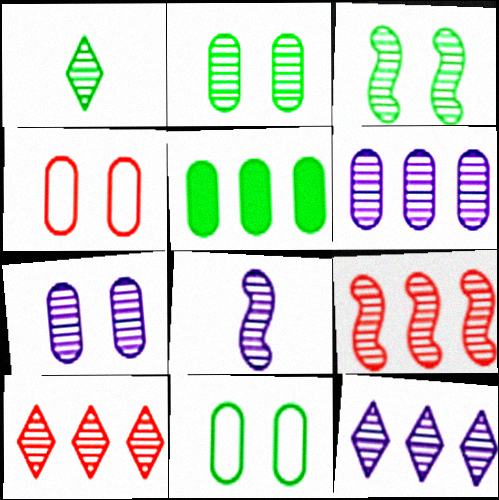[[1, 7, 9], 
[2, 8, 10], 
[3, 8, 9], 
[7, 8, 12]]